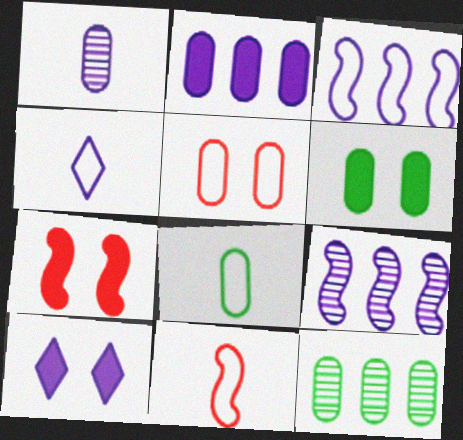[[1, 3, 10], 
[4, 7, 12], 
[4, 8, 11], 
[6, 7, 10], 
[6, 8, 12], 
[10, 11, 12]]